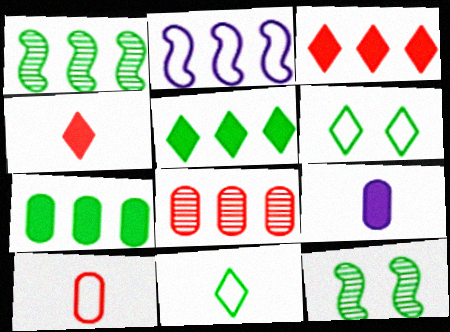[[2, 5, 8], 
[2, 6, 10], 
[7, 11, 12]]